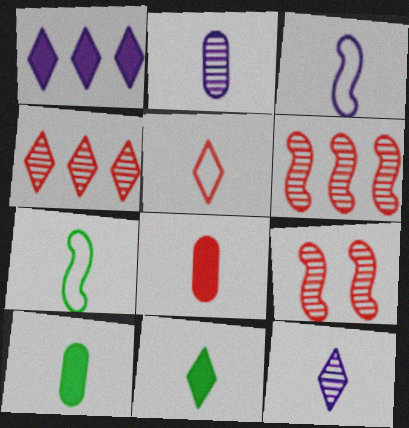[[5, 11, 12], 
[7, 8, 12]]